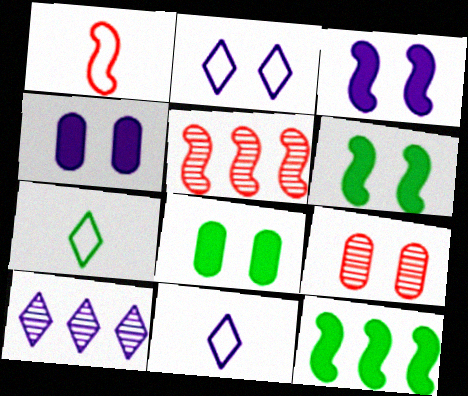[[1, 8, 10], 
[2, 6, 9], 
[4, 5, 7], 
[5, 8, 11], 
[9, 11, 12]]